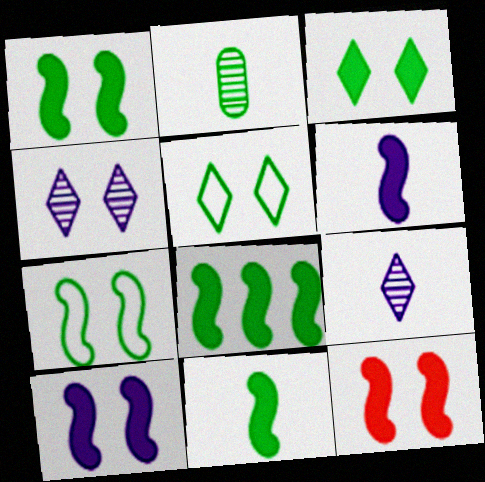[[1, 8, 11], 
[1, 10, 12], 
[2, 5, 8], 
[6, 8, 12]]